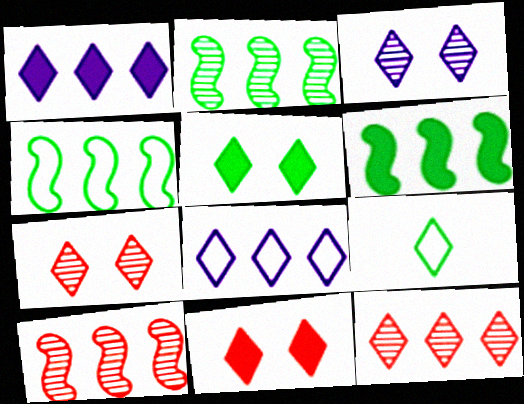[[1, 7, 9], 
[2, 4, 6]]